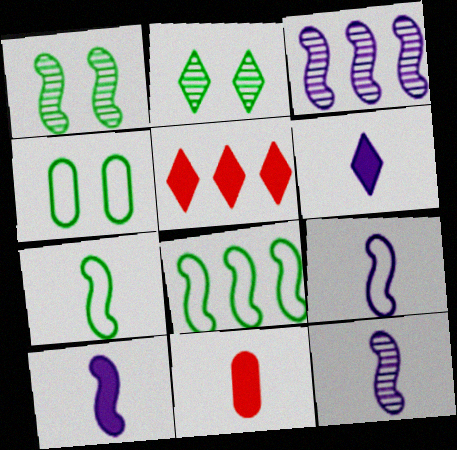[[4, 5, 12], 
[9, 10, 12]]